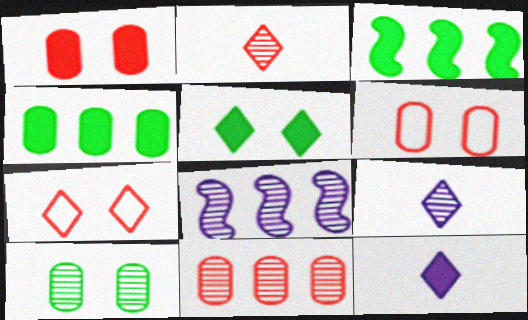[[1, 3, 12], 
[2, 8, 10], 
[3, 6, 9]]